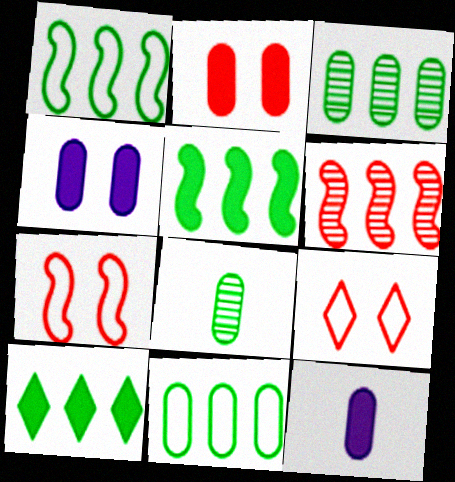[[1, 3, 10]]